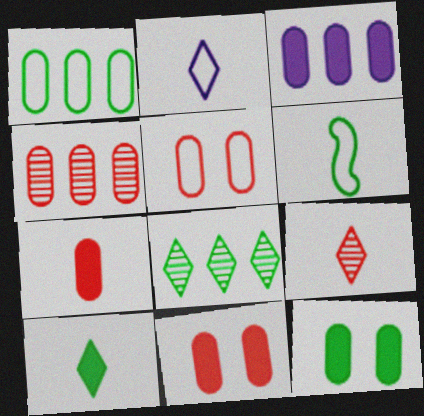[[1, 3, 4], 
[2, 9, 10], 
[3, 7, 12], 
[4, 5, 7], 
[6, 8, 12]]